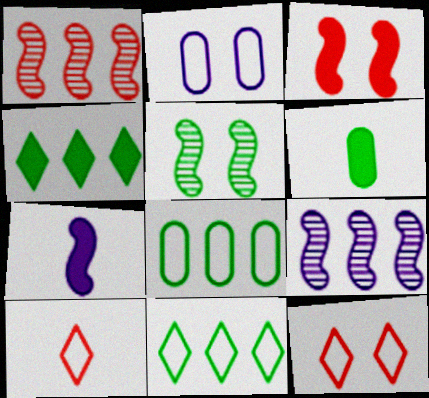[[5, 6, 11], 
[6, 9, 12]]